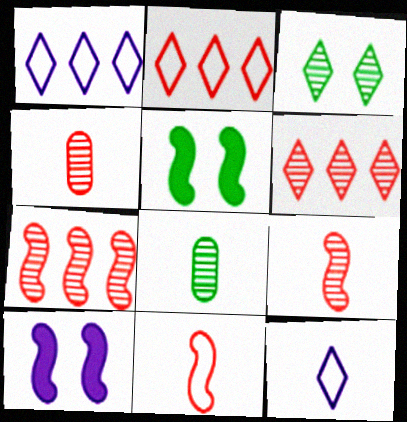[[1, 4, 5], 
[2, 8, 10]]